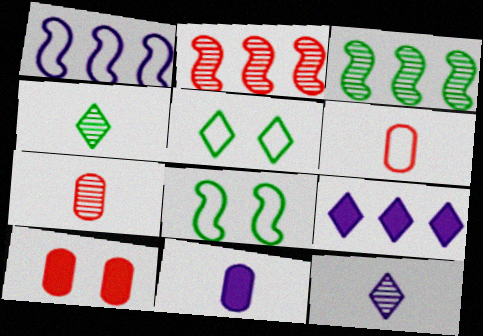[[1, 4, 10], 
[1, 5, 6], 
[2, 5, 11], 
[7, 8, 9]]